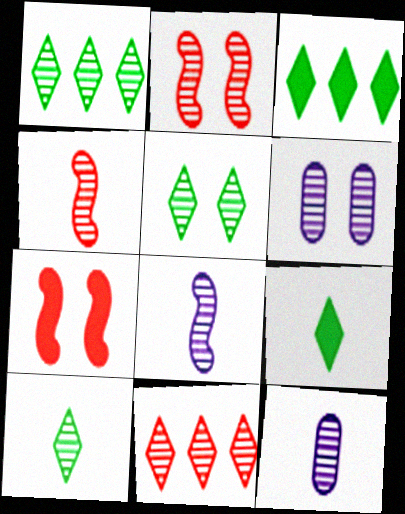[[1, 2, 12], 
[1, 4, 6], 
[1, 5, 10], 
[2, 5, 6], 
[4, 10, 12]]